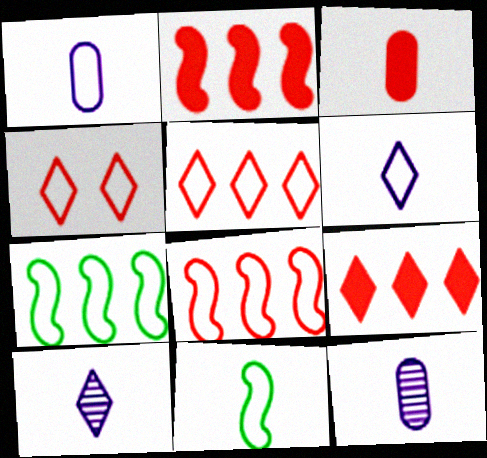[[1, 4, 7], 
[3, 10, 11]]